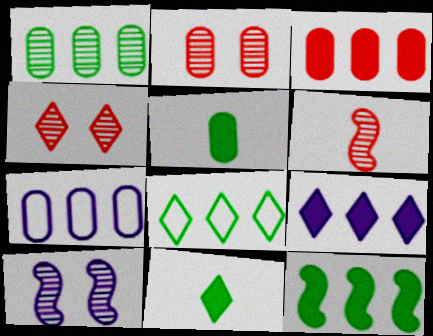[[1, 3, 7], 
[1, 8, 12], 
[2, 5, 7], 
[3, 9, 12]]